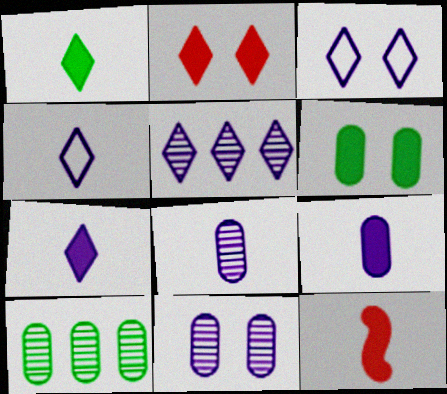[[1, 9, 12], 
[3, 5, 7], 
[3, 10, 12]]